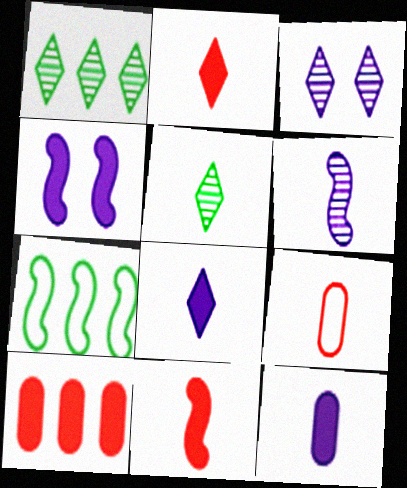[[1, 4, 9]]